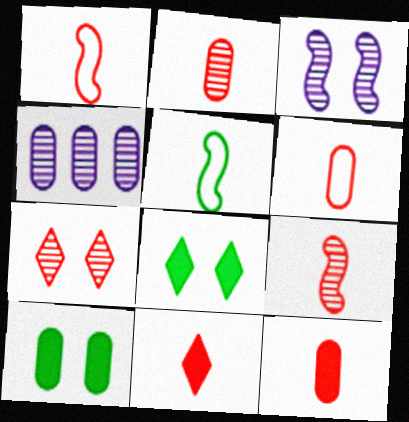[[1, 2, 11], 
[1, 4, 8], 
[2, 6, 12], 
[4, 6, 10], 
[6, 9, 11]]